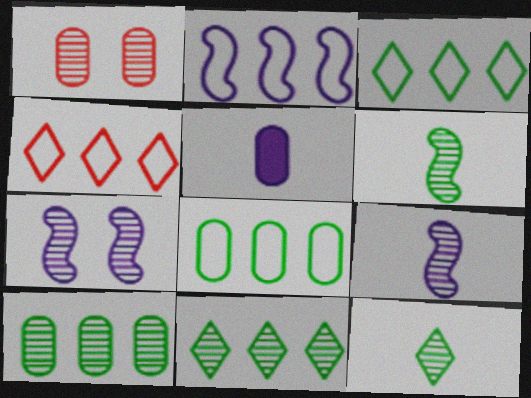[[1, 5, 8], 
[1, 9, 11], 
[2, 4, 8]]